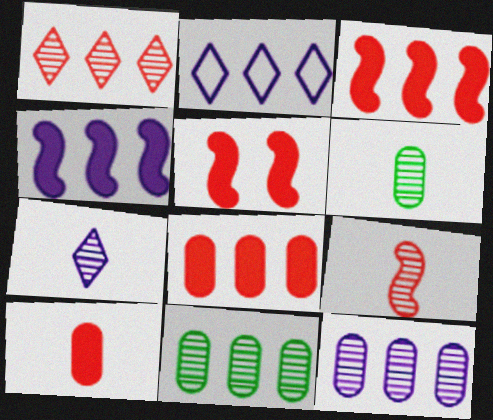[[2, 3, 11], 
[2, 4, 12], 
[2, 5, 6], 
[6, 7, 9]]